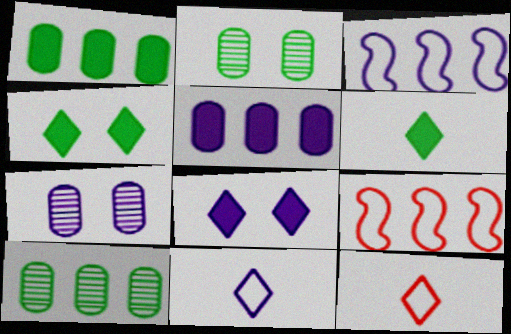[[6, 7, 9]]